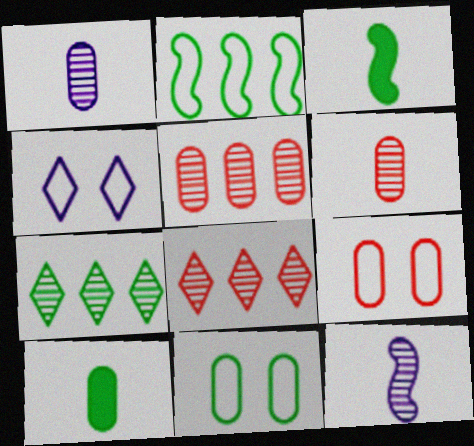[[3, 4, 5], 
[3, 7, 11]]